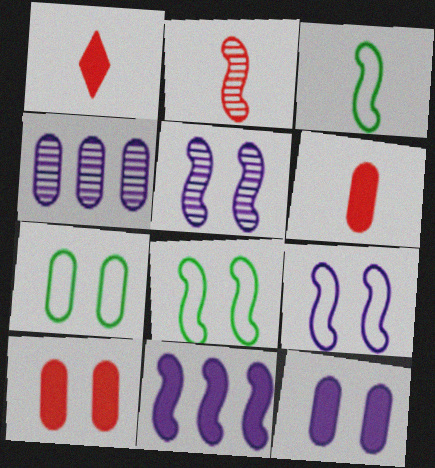[[1, 4, 8], 
[2, 8, 11], 
[4, 6, 7]]